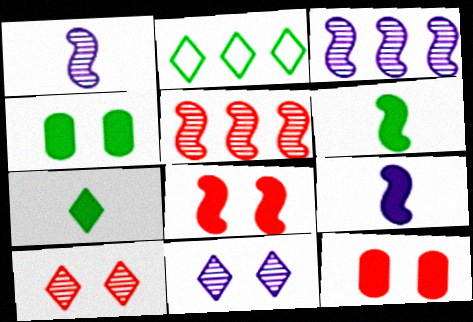[[1, 2, 12]]